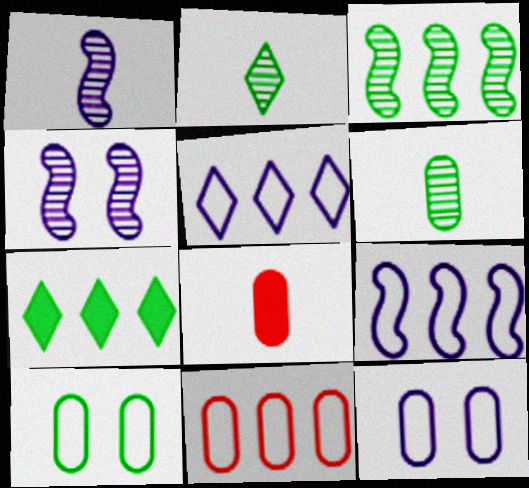[]